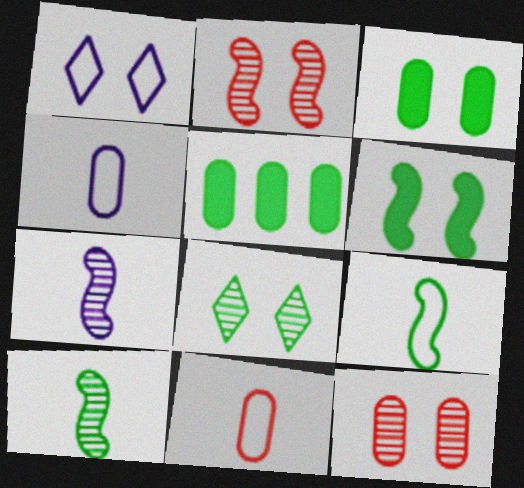[[1, 2, 3], 
[1, 6, 12], 
[4, 5, 12], 
[5, 8, 9]]